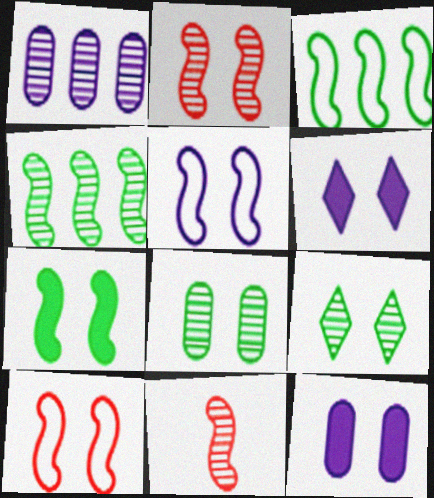[[1, 9, 11], 
[2, 5, 7], 
[6, 8, 10], 
[9, 10, 12]]